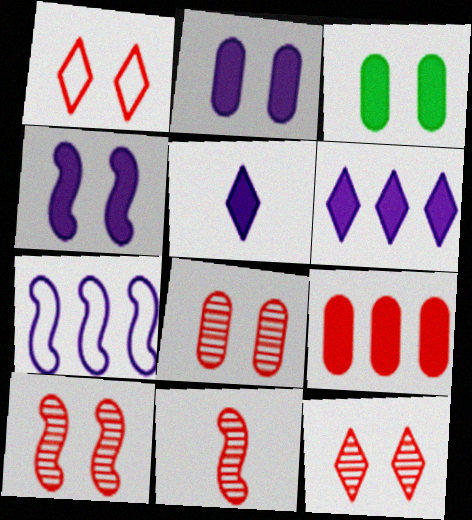[[1, 9, 11], 
[8, 10, 12]]